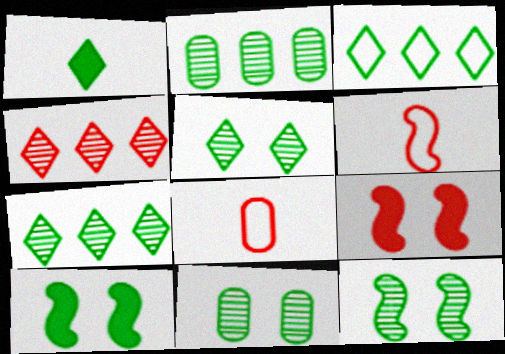[[1, 3, 5], 
[4, 8, 9], 
[5, 11, 12]]